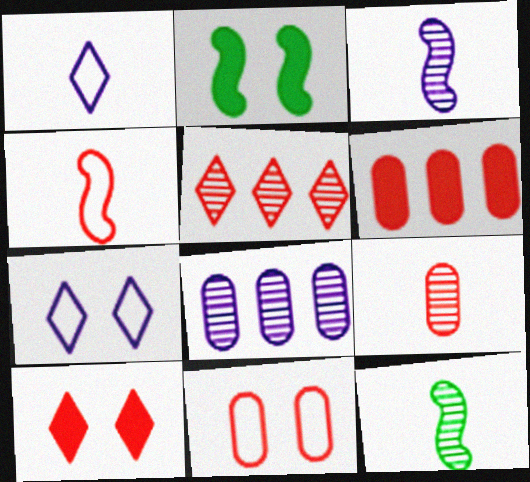[[6, 7, 12], 
[6, 9, 11]]